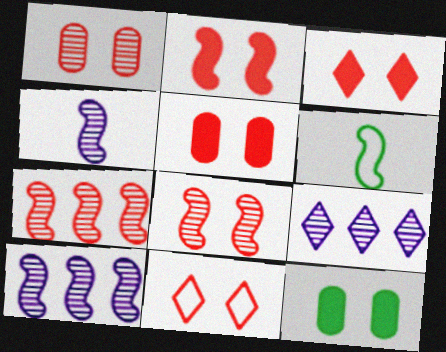[[1, 2, 11], 
[2, 3, 5], 
[2, 6, 10], 
[5, 6, 9], 
[5, 8, 11]]